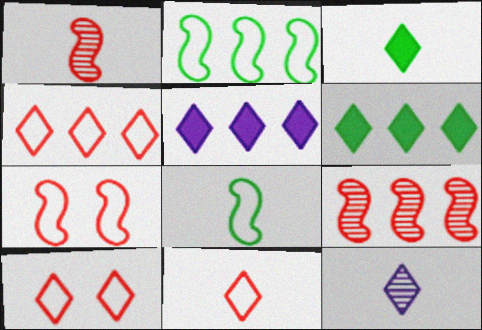[[3, 11, 12], 
[4, 10, 11], 
[6, 10, 12]]